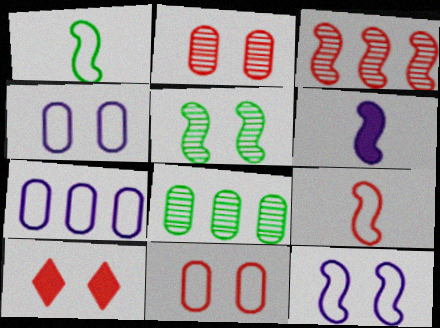[[4, 5, 10]]